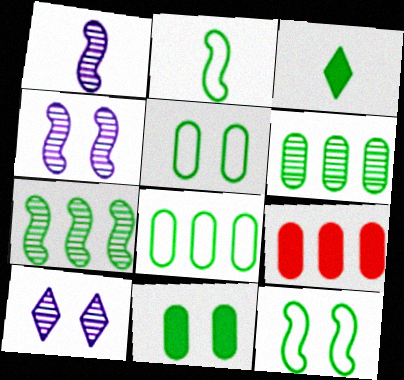[[2, 9, 10], 
[3, 5, 7], 
[3, 6, 12]]